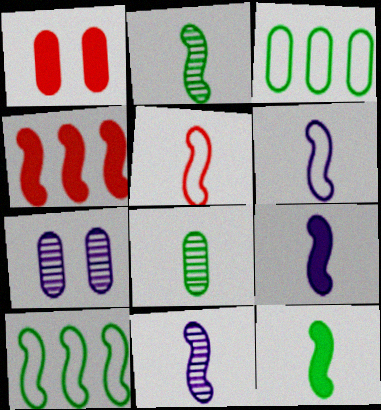[[2, 5, 9], 
[5, 11, 12], 
[6, 9, 11]]